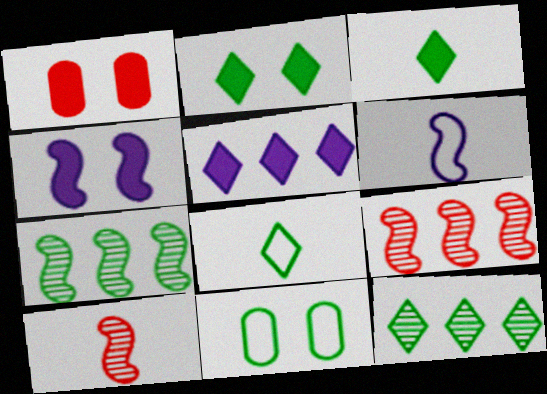[[1, 2, 4], 
[1, 6, 12], 
[2, 8, 12], 
[3, 7, 11], 
[5, 10, 11]]